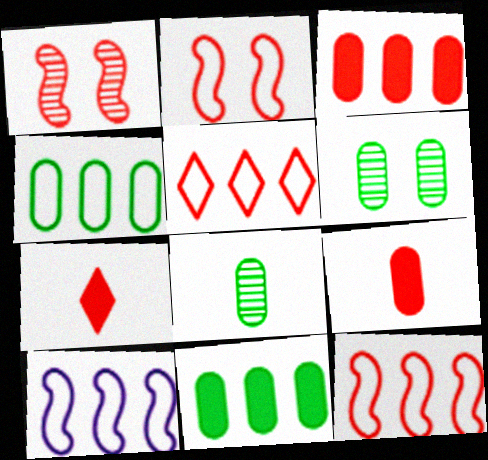[[1, 5, 9], 
[4, 5, 10], 
[6, 7, 10]]